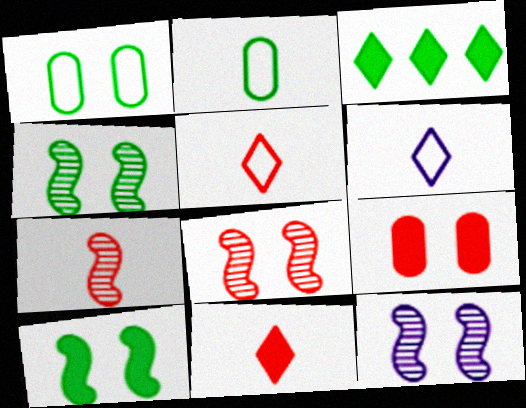[[2, 3, 4], 
[4, 8, 12]]